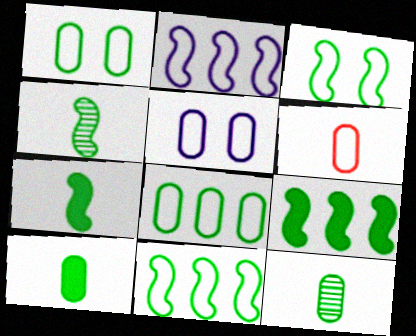[[3, 4, 9], 
[5, 6, 8]]